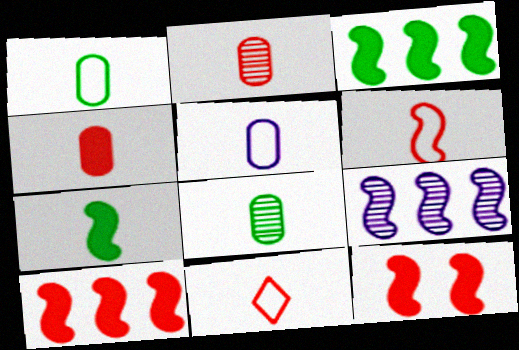[[4, 5, 8]]